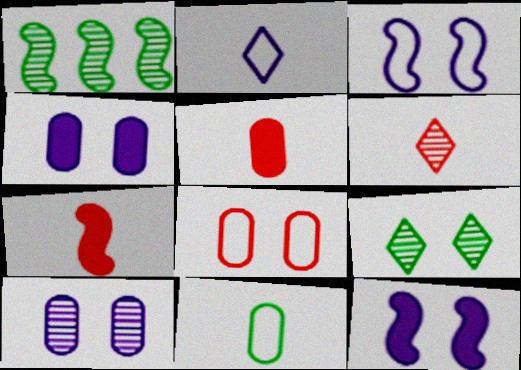[[1, 3, 7], 
[1, 6, 10], 
[8, 9, 12]]